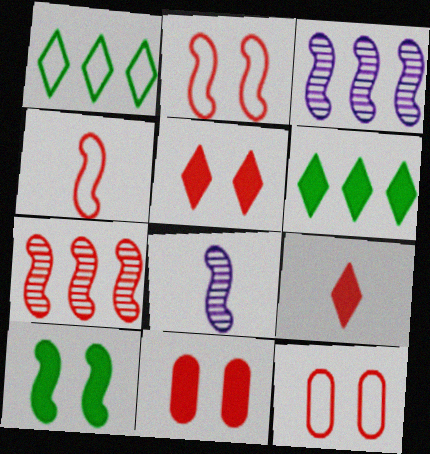[[1, 8, 11], 
[3, 4, 10], 
[6, 8, 12], 
[7, 9, 12]]